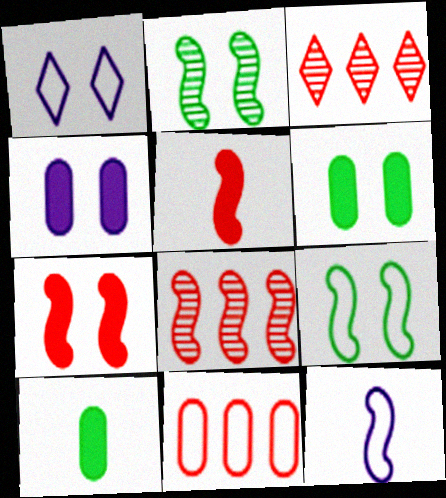[[1, 8, 10], 
[3, 6, 12]]